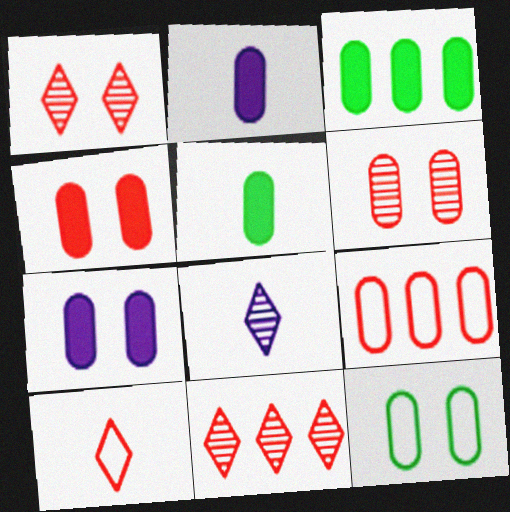[[2, 3, 4], 
[6, 7, 12]]